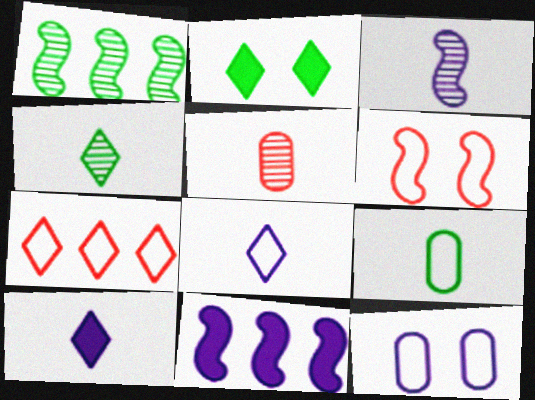[[1, 2, 9], 
[3, 4, 5]]